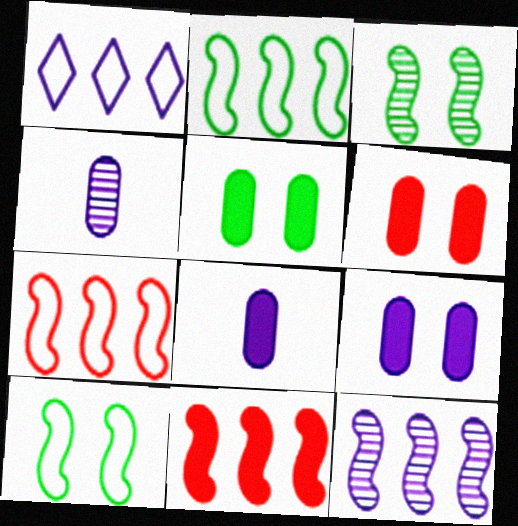[[2, 11, 12], 
[5, 6, 9]]